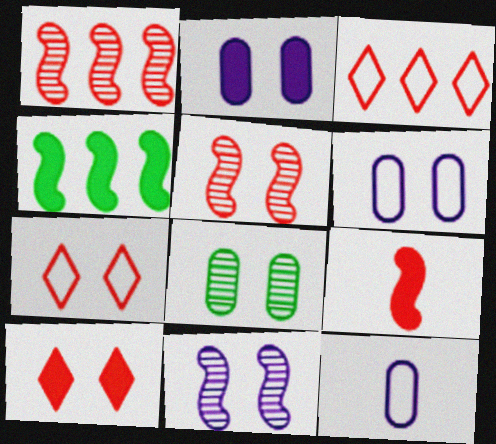[]